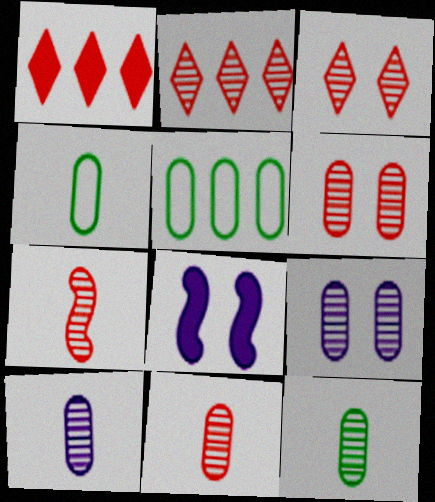[[2, 4, 8], 
[2, 6, 7], 
[10, 11, 12]]